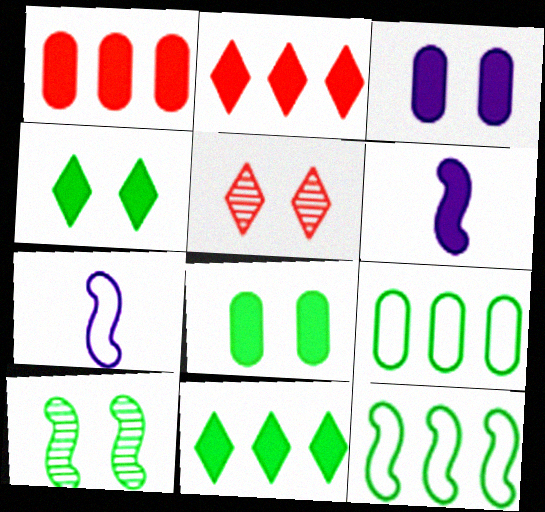[[1, 4, 6], 
[2, 6, 8], 
[5, 6, 9]]